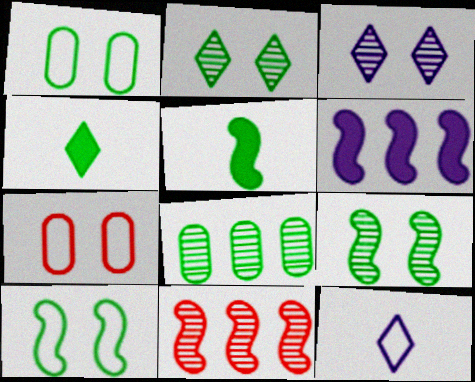[[4, 8, 10]]